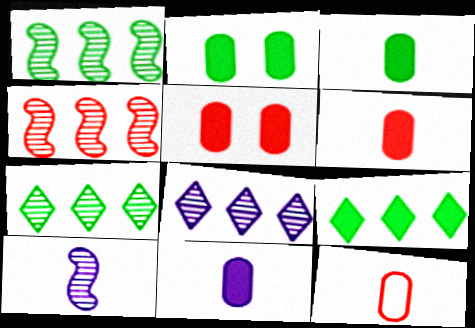[[3, 6, 11]]